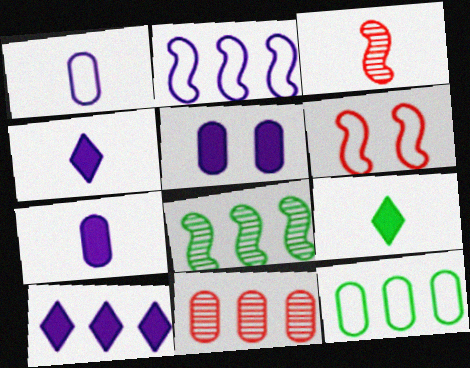[[1, 3, 9]]